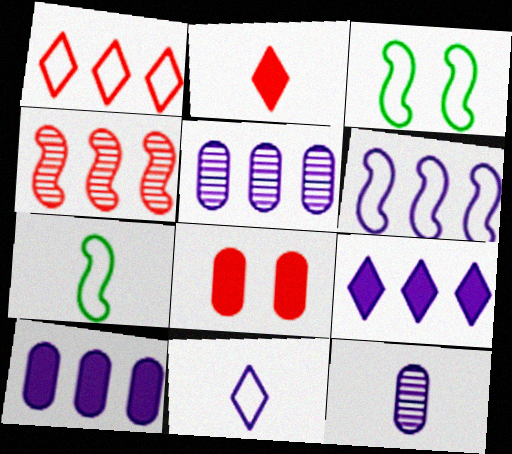[[2, 3, 5], 
[2, 7, 12], 
[5, 6, 9]]